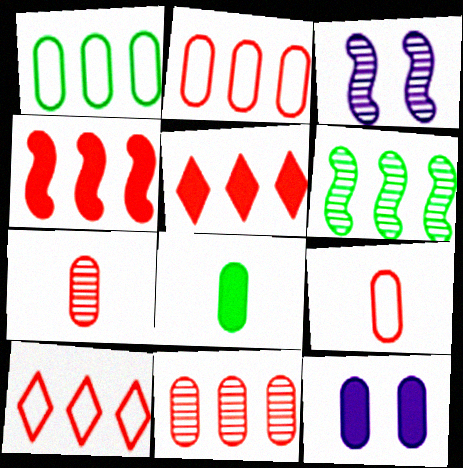[[1, 7, 12], 
[3, 8, 10], 
[4, 10, 11]]